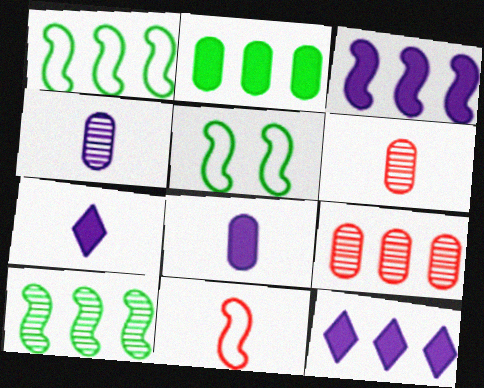[[1, 9, 12], 
[5, 6, 12], 
[5, 7, 9]]